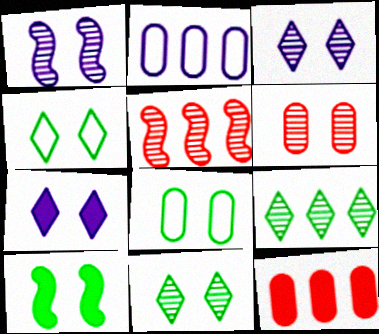[[1, 6, 11], 
[8, 10, 11]]